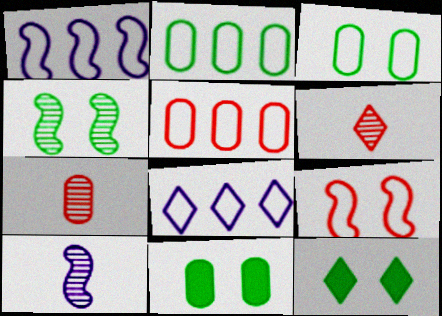[[1, 6, 11], 
[1, 7, 12], 
[3, 4, 12], 
[5, 10, 12], 
[6, 8, 12]]